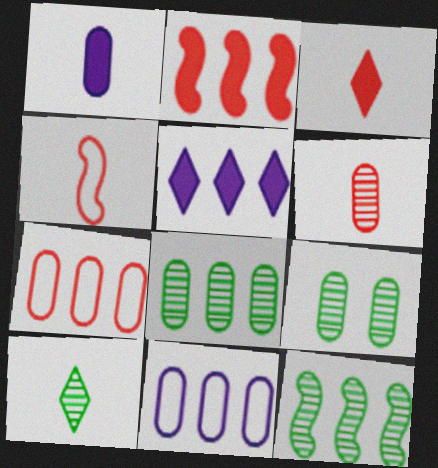[[1, 4, 10], 
[1, 7, 9], 
[3, 4, 6], 
[4, 5, 9], 
[5, 7, 12], 
[9, 10, 12]]